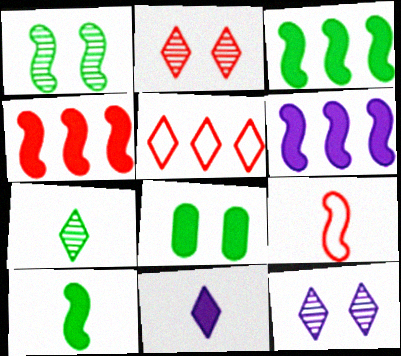[[1, 6, 9], 
[3, 4, 6], 
[4, 8, 11]]